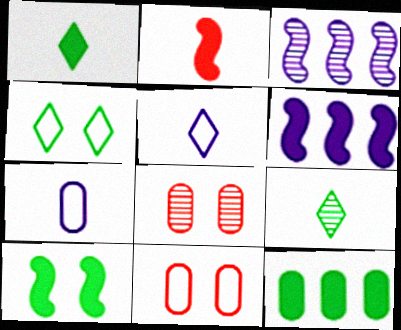[[1, 3, 11], 
[1, 10, 12], 
[2, 6, 10], 
[2, 7, 9], 
[3, 8, 9], 
[6, 9, 11], 
[7, 8, 12]]